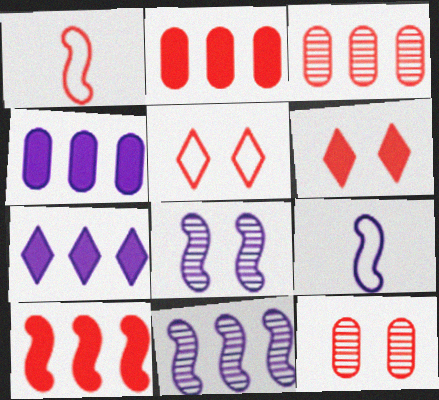[[1, 3, 6]]